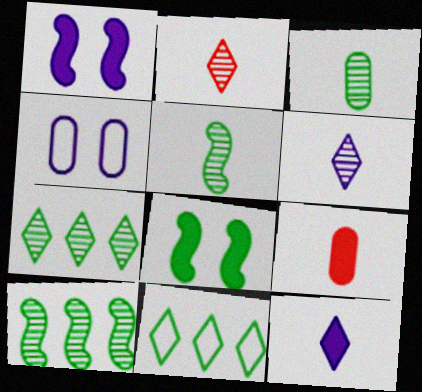[[3, 8, 11]]